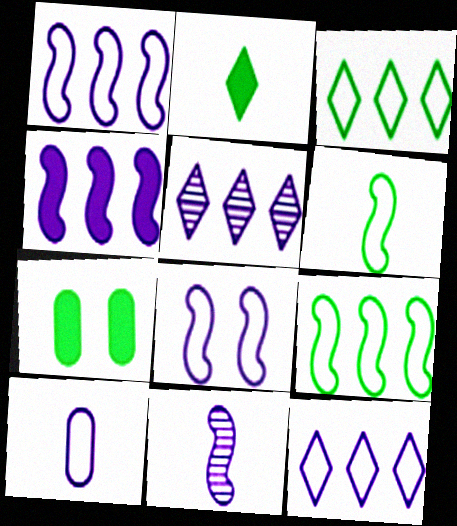[[4, 8, 11], 
[8, 10, 12]]